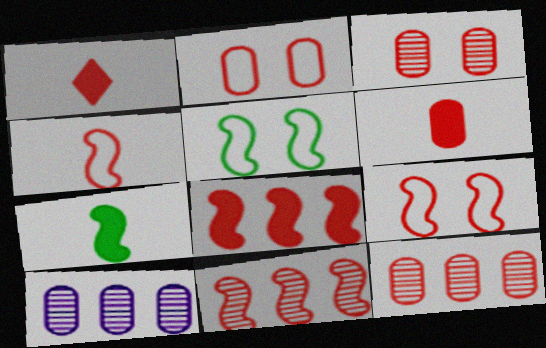[[1, 2, 11], 
[1, 5, 10], 
[1, 9, 12], 
[2, 6, 12]]